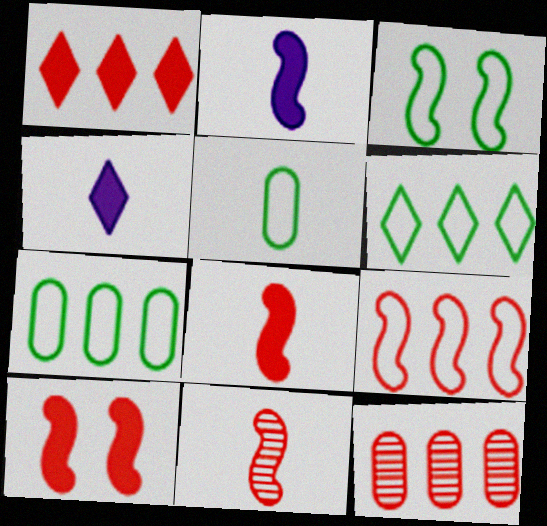[[1, 9, 12], 
[3, 4, 12], 
[3, 5, 6], 
[4, 5, 11], 
[9, 10, 11]]